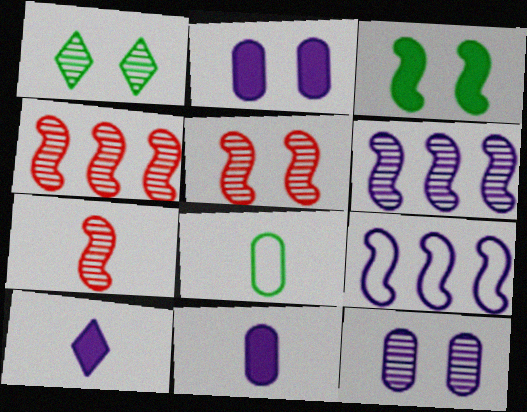[[1, 5, 12], 
[3, 7, 9], 
[4, 5, 7], 
[7, 8, 10], 
[9, 10, 12]]